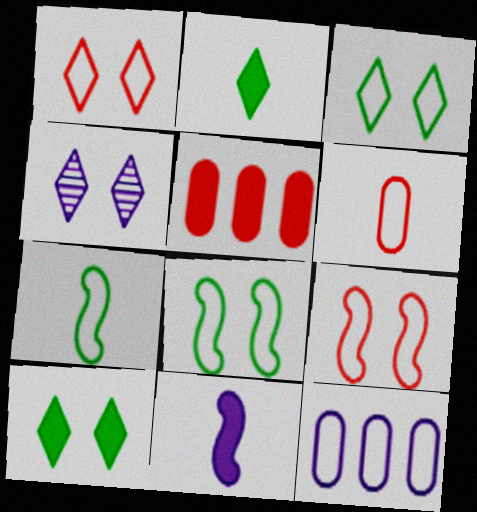[[1, 4, 10], 
[1, 7, 12], 
[4, 5, 7], 
[4, 11, 12], 
[5, 10, 11]]